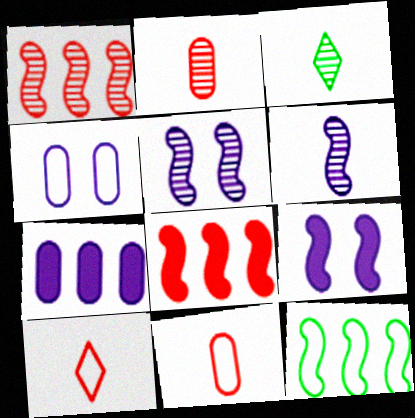[[2, 3, 6], 
[3, 4, 8], 
[4, 10, 12]]